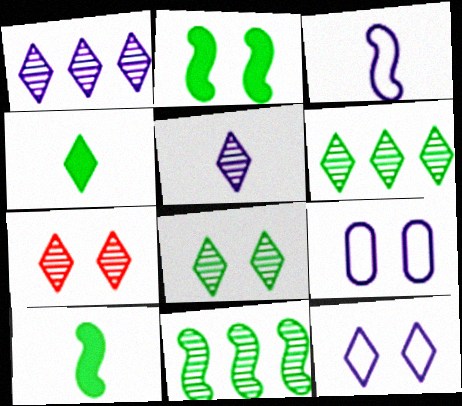[[2, 7, 9], 
[5, 6, 7]]